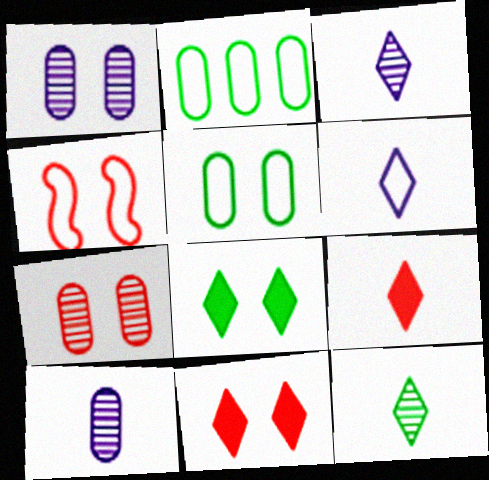[[1, 4, 8], 
[2, 4, 6], 
[4, 7, 11], 
[6, 9, 12]]